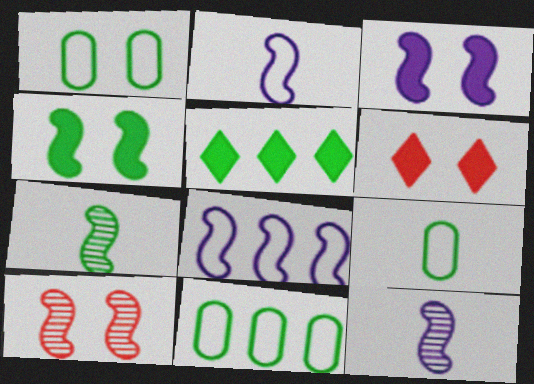[[1, 5, 7], 
[1, 9, 11], 
[3, 8, 12], 
[6, 11, 12]]